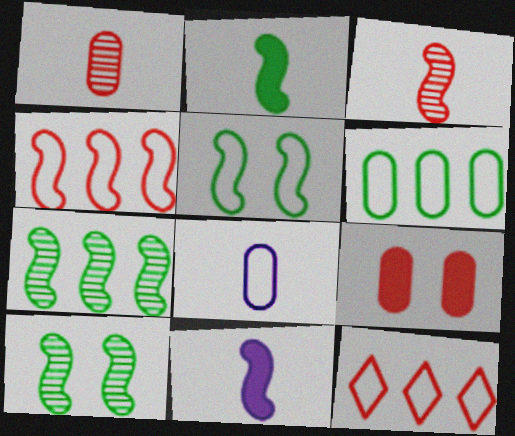[[2, 5, 7], 
[3, 9, 12], 
[4, 10, 11], 
[5, 8, 12]]